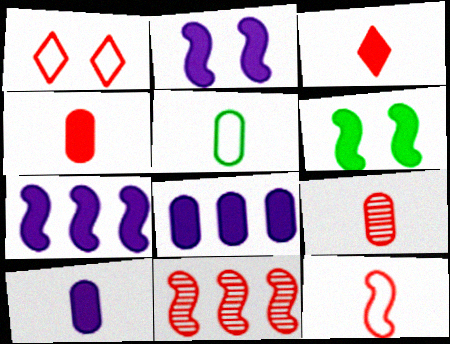[[1, 4, 11], 
[3, 6, 8], 
[3, 9, 12], 
[5, 9, 10]]